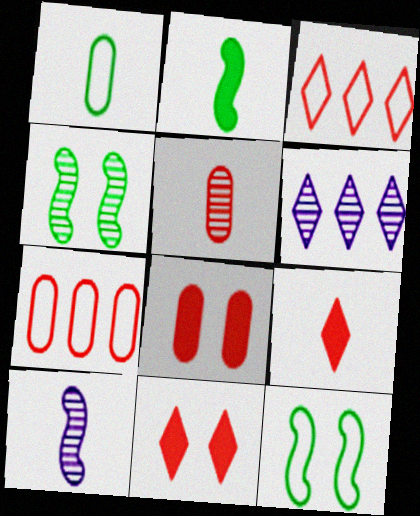[[1, 9, 10], 
[4, 5, 6], 
[5, 7, 8]]